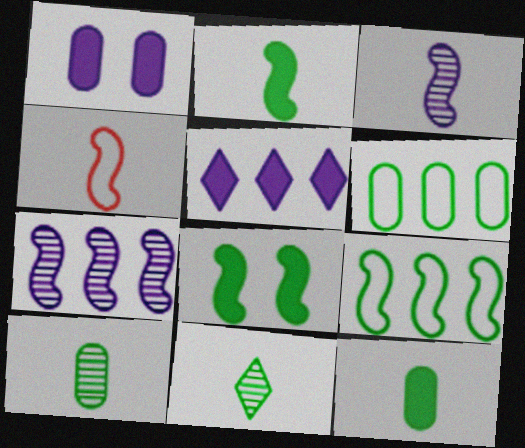[[2, 3, 4], 
[4, 7, 8], 
[6, 8, 11]]